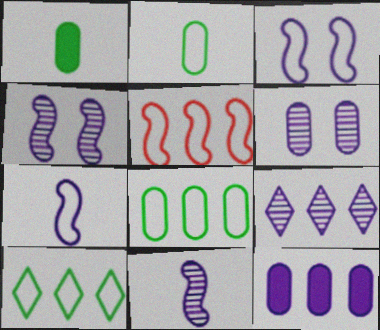[[6, 9, 11]]